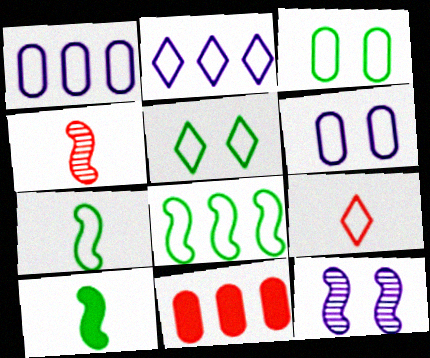[[2, 5, 9], 
[6, 8, 9]]